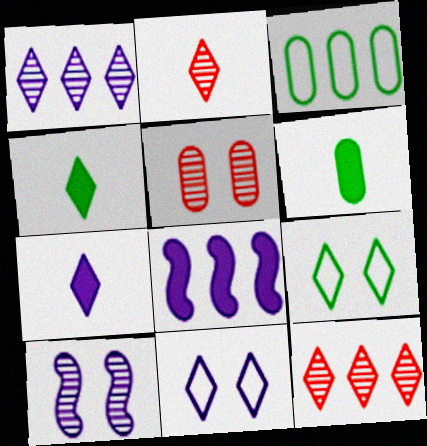[[1, 7, 11], 
[3, 8, 12], 
[4, 11, 12], 
[7, 9, 12]]